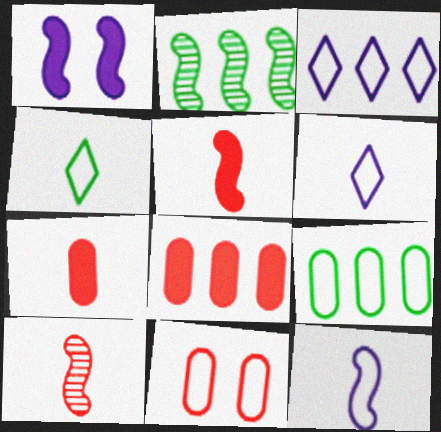[[2, 3, 8]]